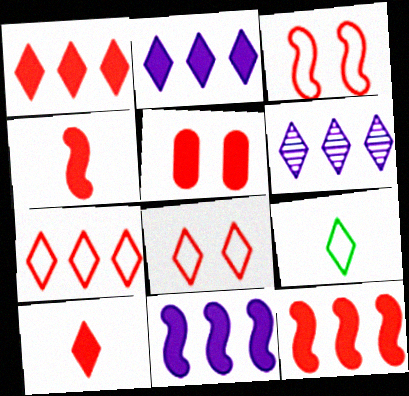[[1, 4, 5], 
[5, 10, 12]]